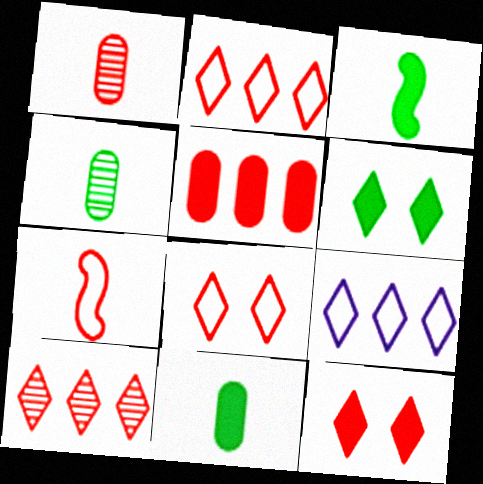[]